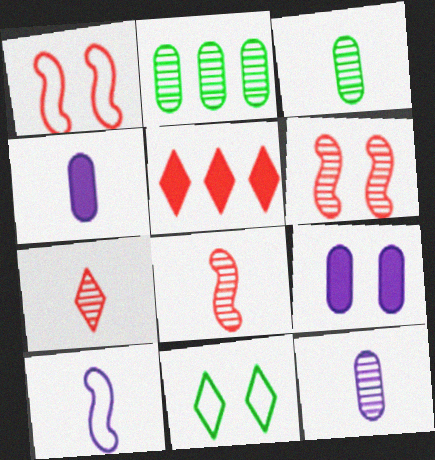[[6, 9, 11]]